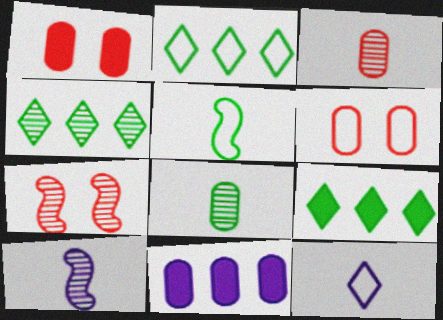[[1, 2, 10], 
[2, 4, 9], 
[6, 8, 11], 
[6, 9, 10]]